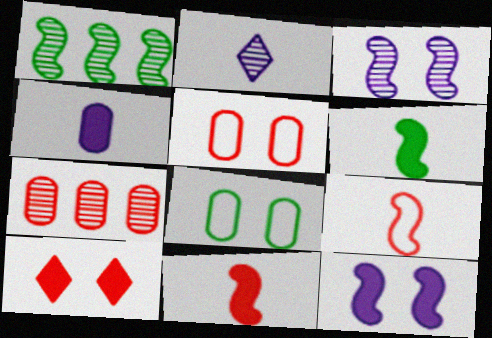[[1, 9, 12], 
[3, 8, 10], 
[4, 7, 8], 
[7, 9, 10]]